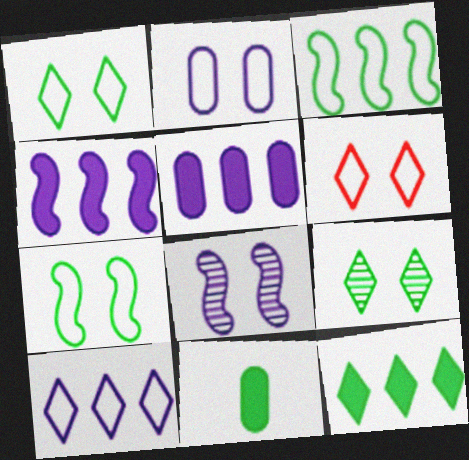[[2, 6, 7], 
[3, 9, 11]]